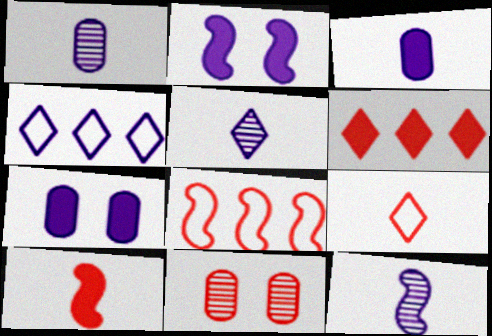[[1, 2, 4], 
[1, 5, 12], 
[4, 7, 12]]